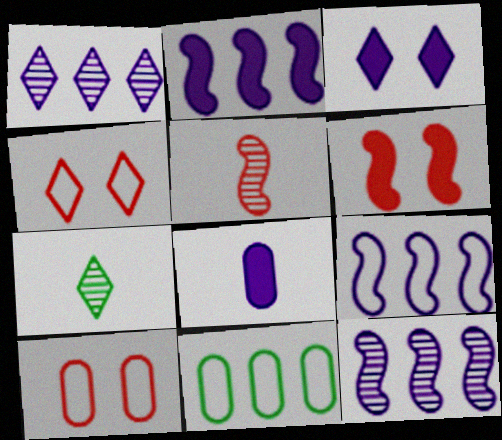[[2, 3, 8], 
[2, 7, 10], 
[2, 9, 12], 
[3, 5, 11]]